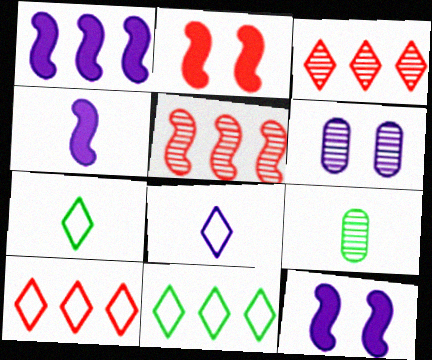[[1, 4, 12], 
[1, 6, 8], 
[9, 10, 12]]